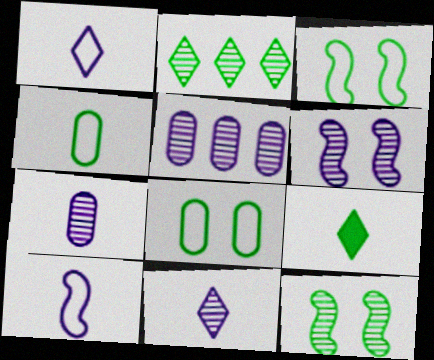[[5, 6, 11]]